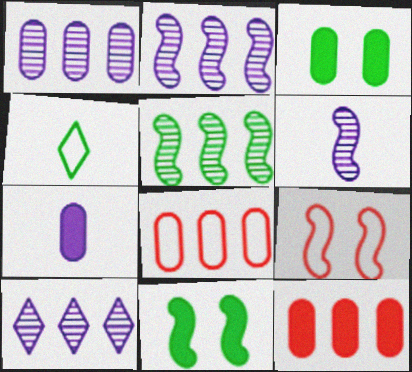[[1, 2, 10], 
[3, 4, 5], 
[3, 7, 12]]